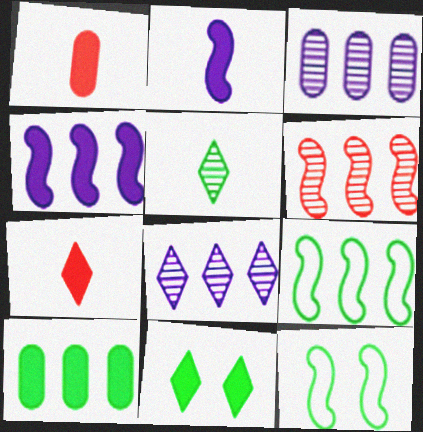[[1, 4, 11], 
[1, 8, 12], 
[2, 6, 12], 
[3, 7, 12], 
[4, 6, 9], 
[5, 10, 12]]